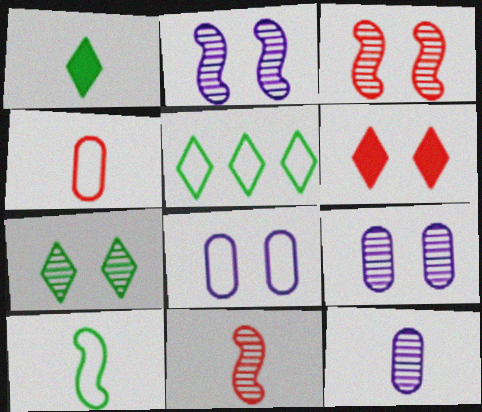[[1, 5, 7], 
[3, 7, 9]]